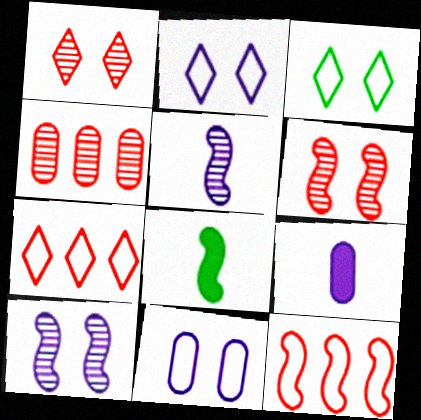[[2, 4, 8], 
[8, 10, 12]]